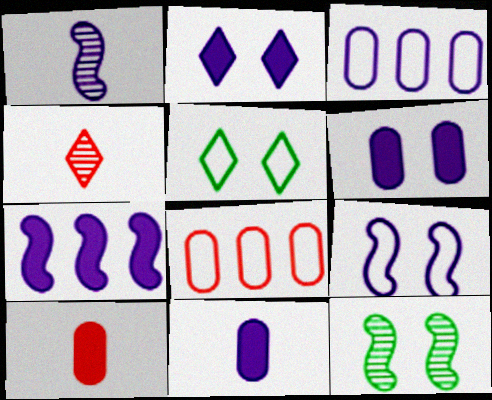[[1, 2, 3], 
[1, 7, 9], 
[2, 7, 11]]